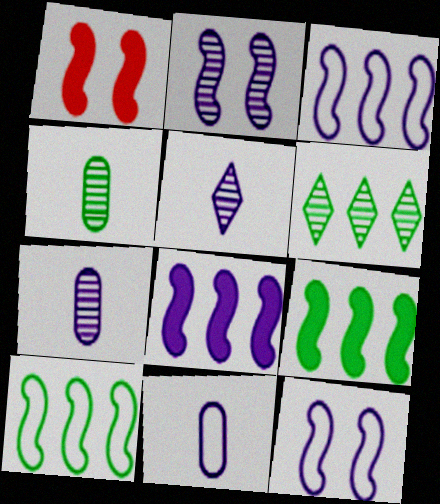[[1, 6, 11]]